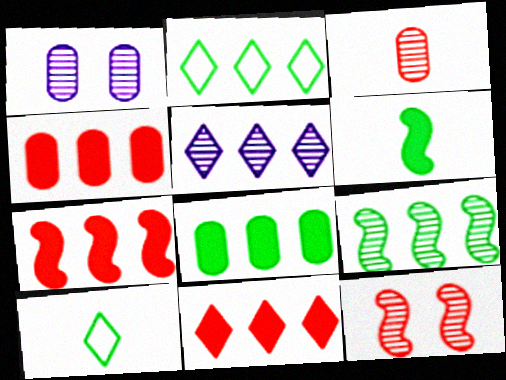[[1, 7, 10], 
[2, 5, 11], 
[2, 8, 9], 
[4, 7, 11]]